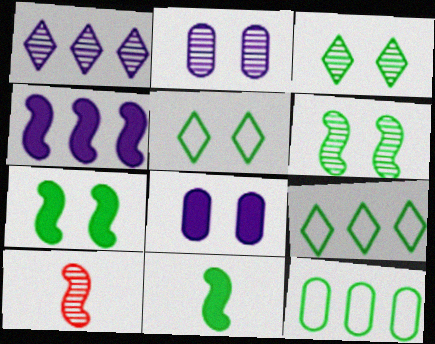[[3, 11, 12], 
[8, 9, 10]]